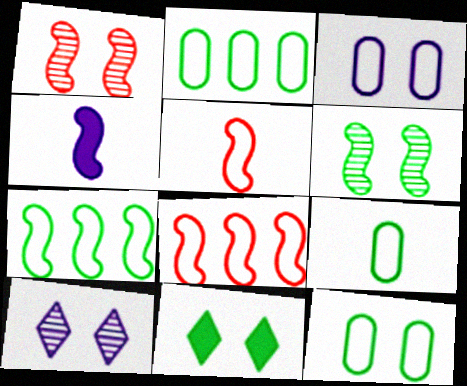[[1, 3, 11], 
[1, 4, 7], 
[2, 9, 12], 
[4, 6, 8], 
[6, 11, 12]]